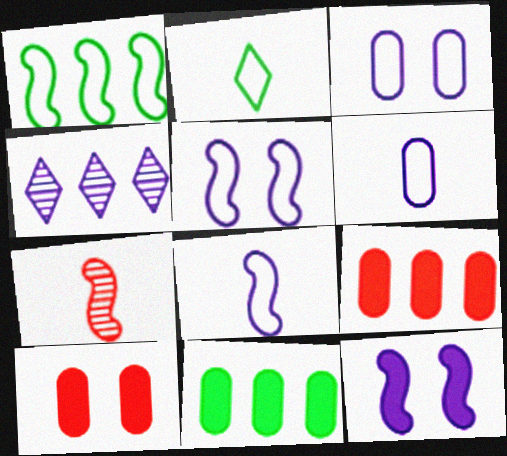[[1, 4, 9], 
[1, 7, 12], 
[4, 6, 12]]